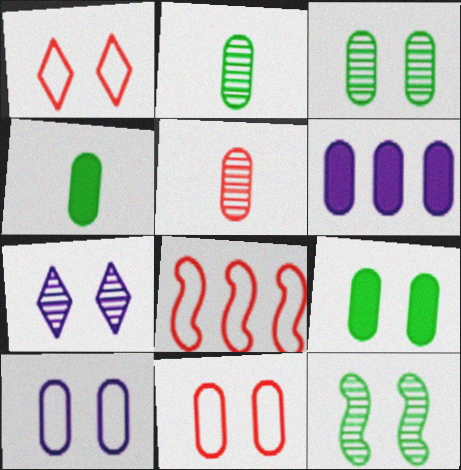[[2, 6, 11], 
[4, 7, 8]]